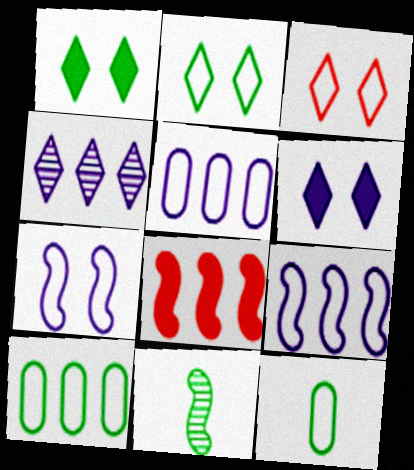[[1, 10, 11], 
[3, 9, 12], 
[4, 8, 10], 
[7, 8, 11]]